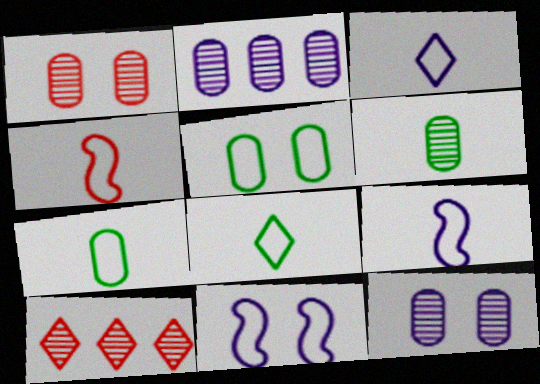[[1, 2, 6], 
[3, 4, 7]]